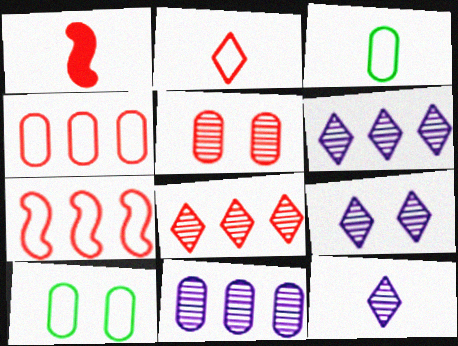[[1, 3, 12], 
[1, 6, 10], 
[6, 9, 12]]